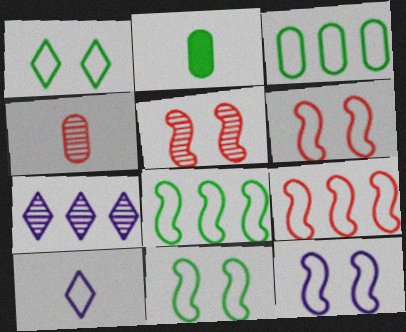[[2, 6, 7], 
[3, 6, 10], 
[6, 11, 12]]